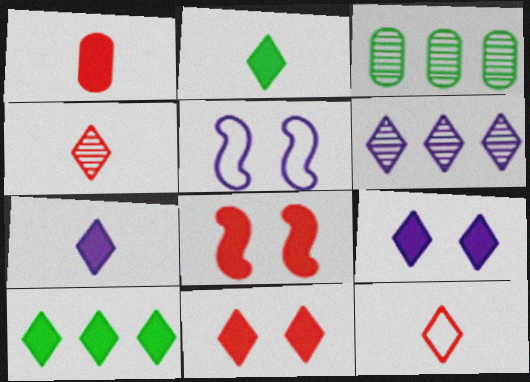[[7, 10, 11]]